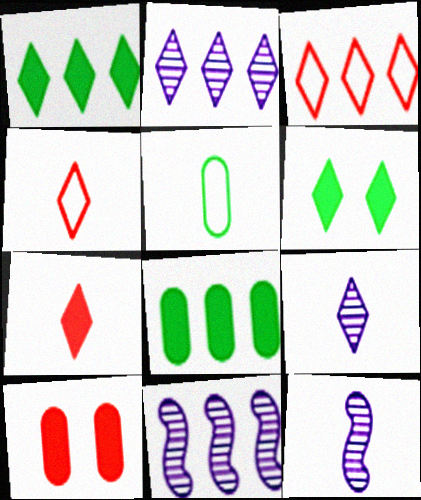[[1, 2, 3], 
[2, 4, 6], 
[3, 6, 9], 
[3, 8, 11], 
[5, 7, 12]]